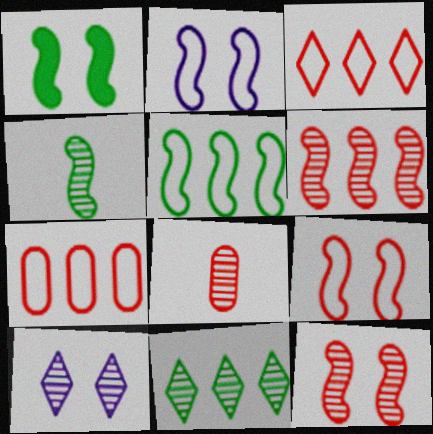[[1, 2, 12], 
[1, 4, 5]]